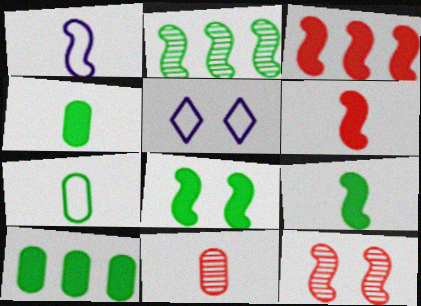[]